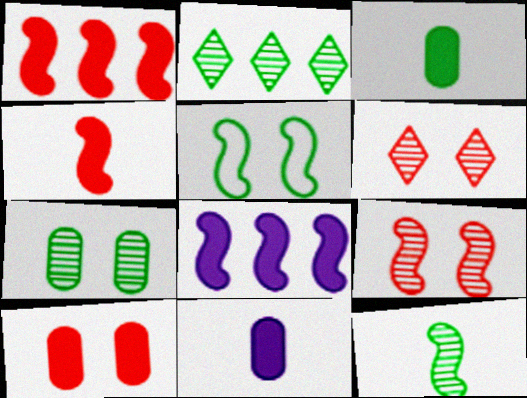[[2, 3, 5], 
[2, 7, 12]]